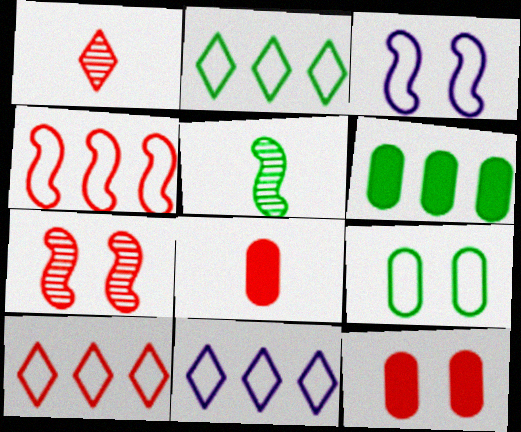[[1, 3, 6], 
[1, 4, 12], 
[2, 10, 11], 
[5, 11, 12], 
[7, 8, 10]]